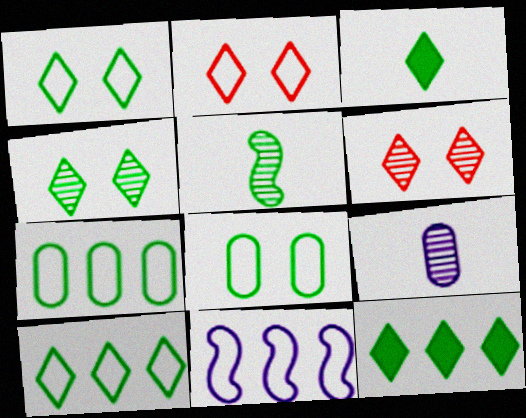[[3, 4, 10], 
[5, 8, 12]]